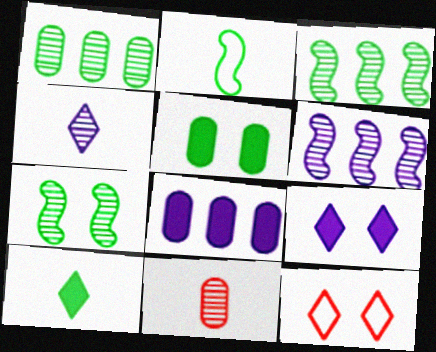[]